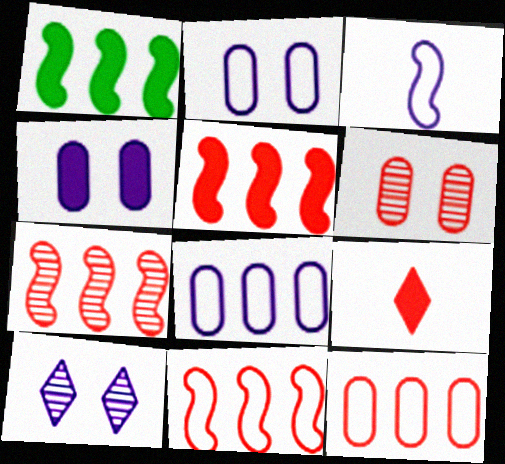[[1, 4, 9], 
[5, 7, 11], 
[6, 9, 11]]